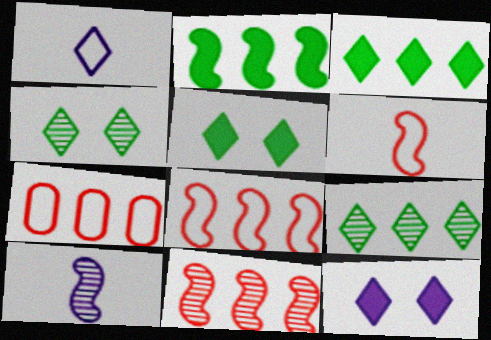[[5, 7, 10]]